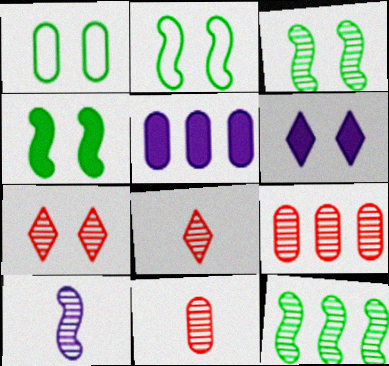[[1, 5, 11], 
[2, 3, 4], 
[2, 5, 8]]